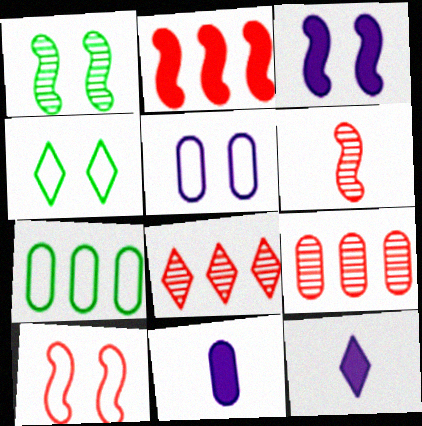[[1, 3, 10], 
[2, 6, 10], 
[4, 5, 10], 
[4, 8, 12]]